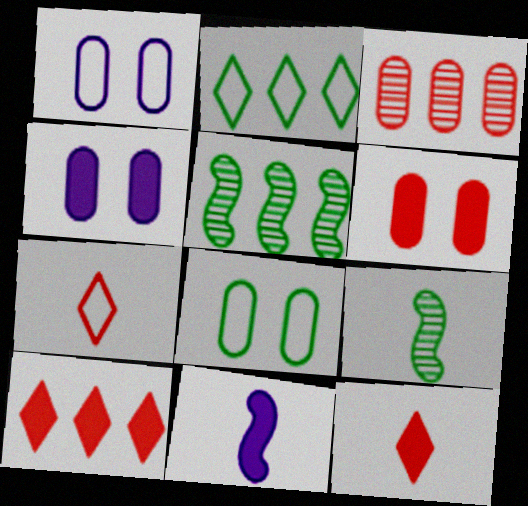[[1, 5, 12], 
[1, 9, 10], 
[4, 5, 7]]